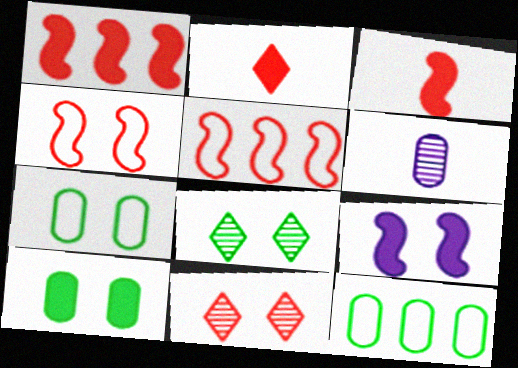[[7, 9, 11]]